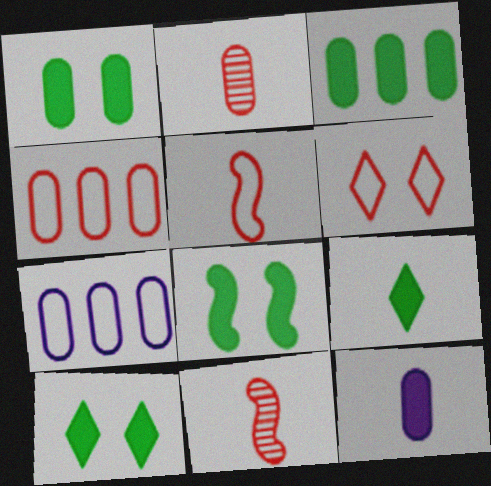[[1, 2, 7], 
[1, 8, 10], 
[3, 8, 9], 
[4, 5, 6], 
[7, 10, 11]]